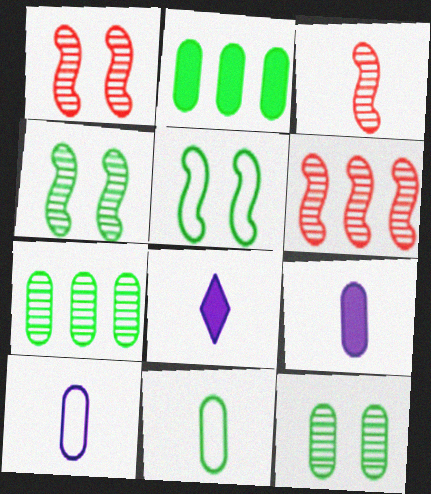[[1, 3, 6], 
[2, 11, 12], 
[3, 8, 11]]